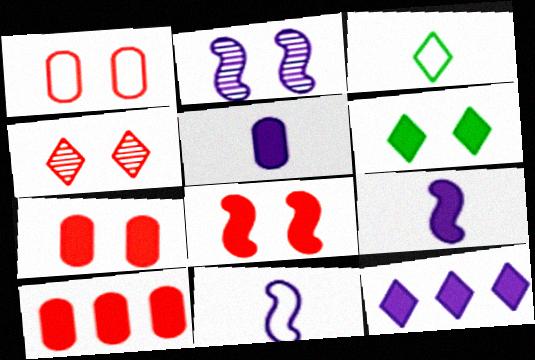[[1, 2, 6], 
[1, 4, 8], 
[2, 3, 10], 
[3, 4, 12], 
[6, 9, 10]]